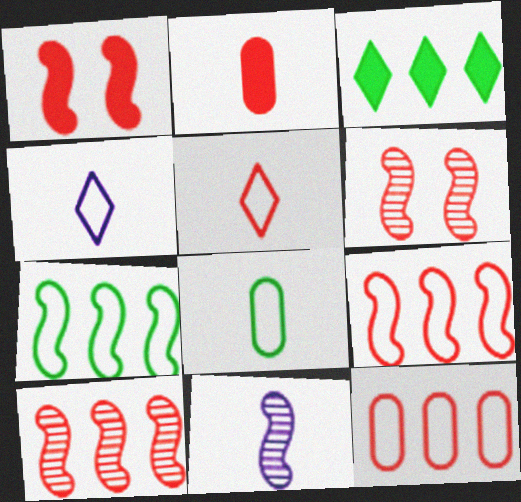[[1, 7, 11]]